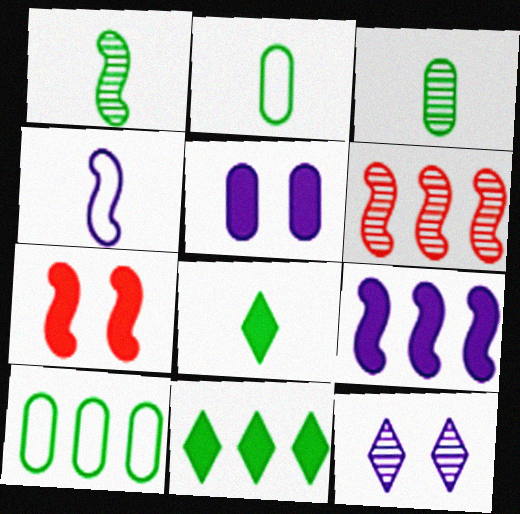[[1, 2, 8], 
[3, 6, 12]]